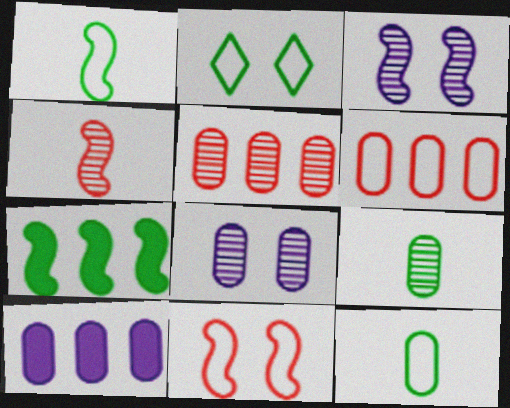[[2, 4, 10], 
[2, 7, 9], 
[5, 8, 9]]